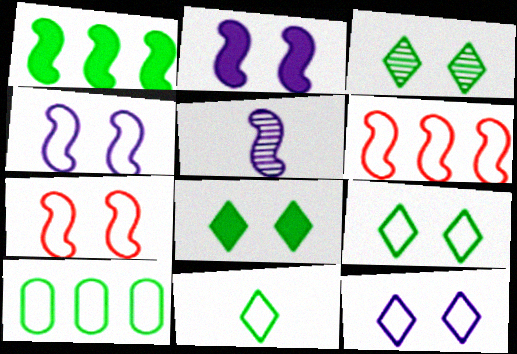[[1, 5, 7], 
[3, 8, 9]]